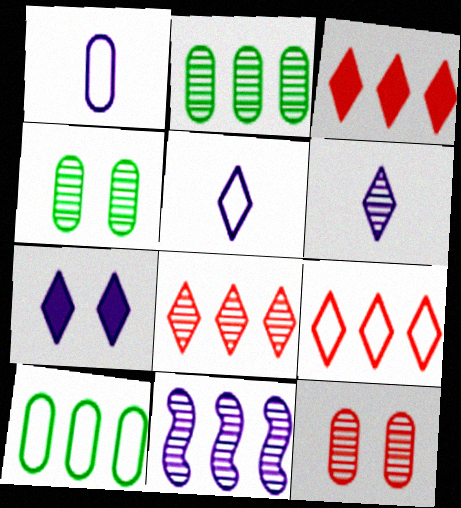[[1, 7, 11], 
[2, 8, 11], 
[3, 8, 9], 
[3, 10, 11]]